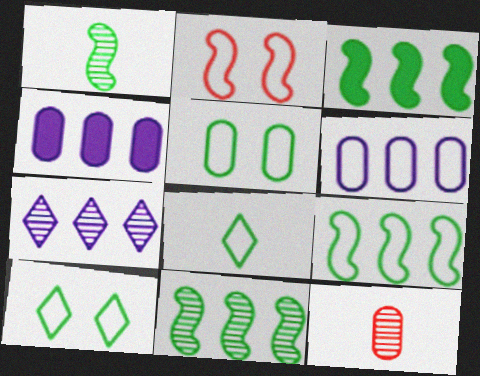[[2, 6, 8], 
[3, 9, 11], 
[4, 5, 12], 
[5, 8, 9]]